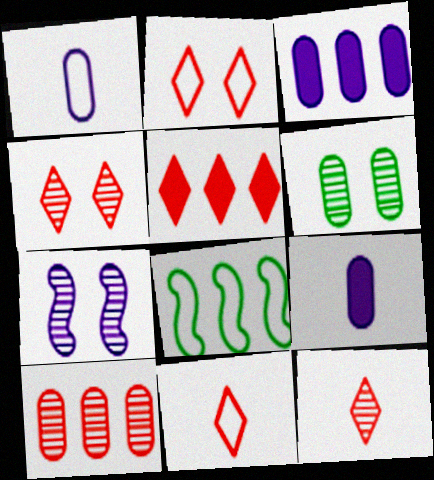[[1, 2, 8], 
[2, 5, 12], 
[4, 5, 11], 
[4, 6, 7], 
[4, 8, 9]]